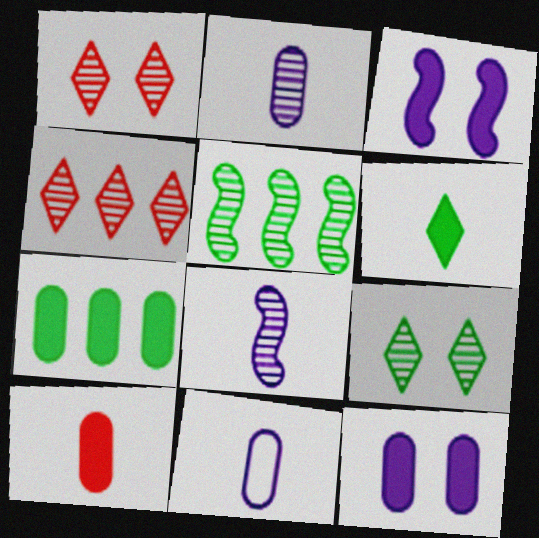[[1, 2, 5], 
[7, 10, 12]]